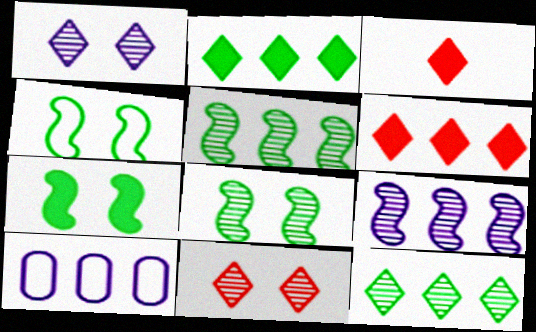[[3, 8, 10], 
[4, 7, 8], 
[5, 6, 10]]